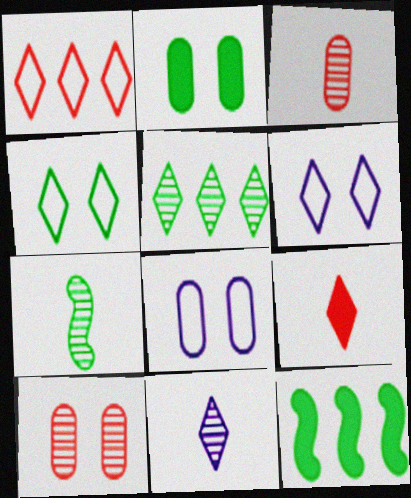[[2, 8, 10], 
[3, 6, 12], 
[3, 7, 11], 
[5, 6, 9]]